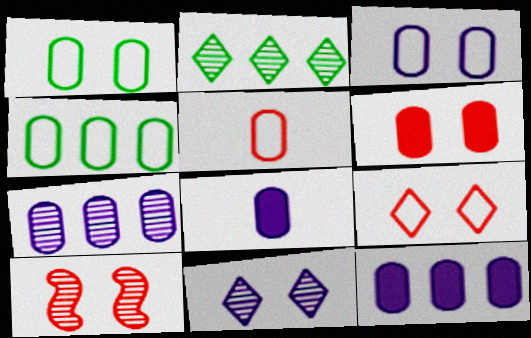[[3, 4, 5], 
[3, 7, 8], 
[6, 9, 10]]